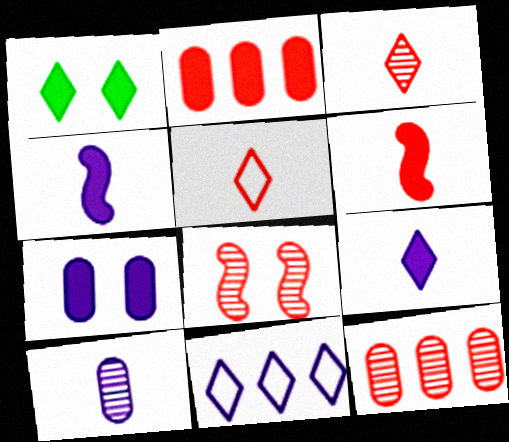[[1, 2, 4], 
[1, 3, 11], 
[2, 5, 8], 
[3, 8, 12]]